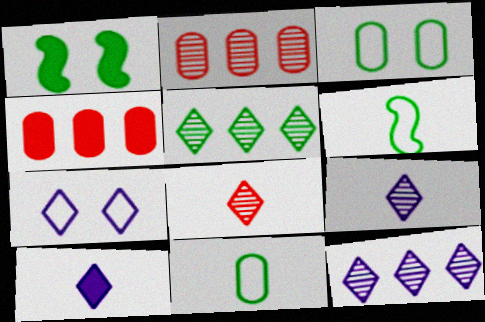[[1, 4, 10], 
[1, 5, 11], 
[7, 10, 12]]